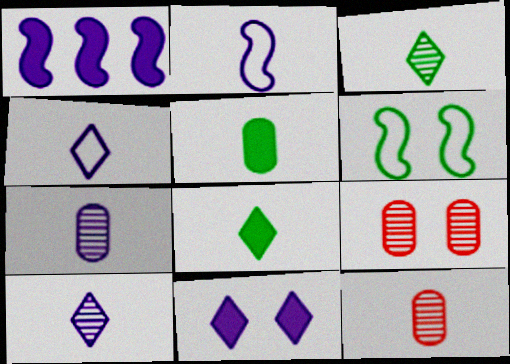[[2, 8, 12], 
[6, 9, 11]]